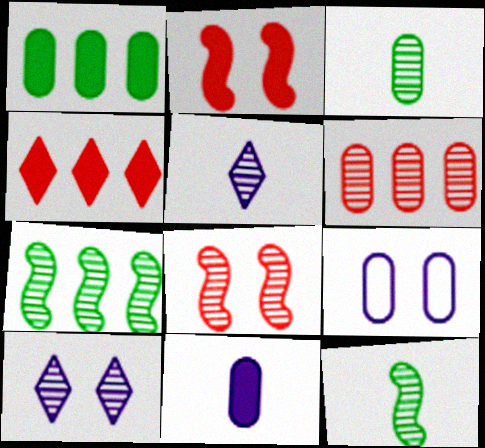[[4, 9, 12], 
[6, 10, 12]]